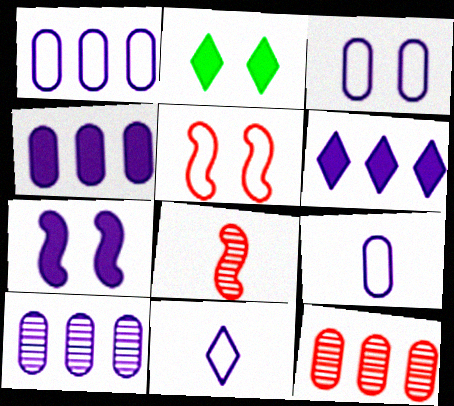[[1, 2, 8], 
[1, 3, 9], 
[1, 4, 10], 
[7, 10, 11]]